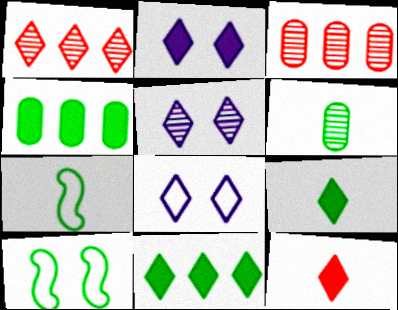[[1, 8, 9], 
[2, 3, 7], 
[2, 5, 8], 
[2, 11, 12], 
[6, 7, 9], 
[6, 10, 11]]